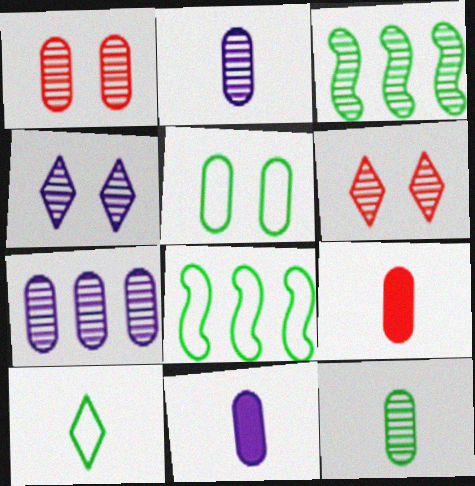[[1, 7, 12], 
[2, 3, 6], 
[4, 8, 9], 
[5, 7, 9], 
[5, 8, 10], 
[6, 8, 11]]